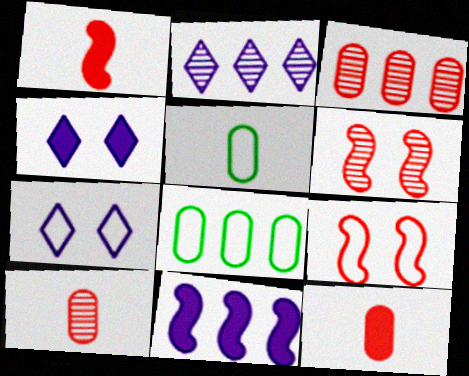[]